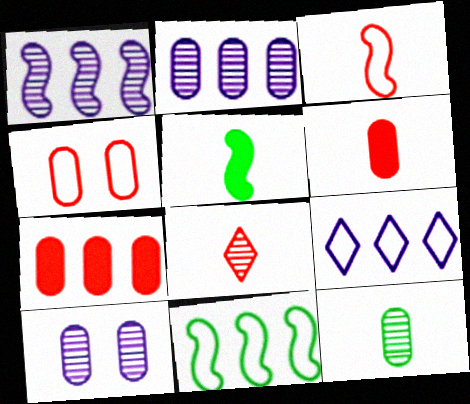[[3, 6, 8]]